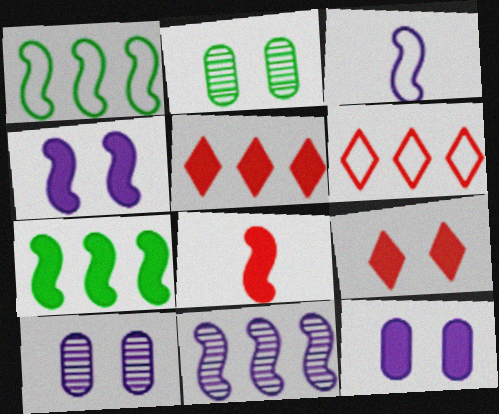[[2, 3, 5], 
[3, 4, 11], 
[4, 7, 8]]